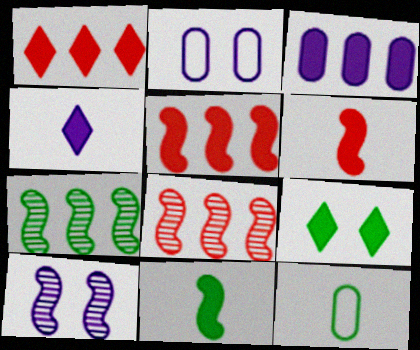[[1, 4, 9], 
[1, 10, 12], 
[3, 6, 9], 
[7, 9, 12]]